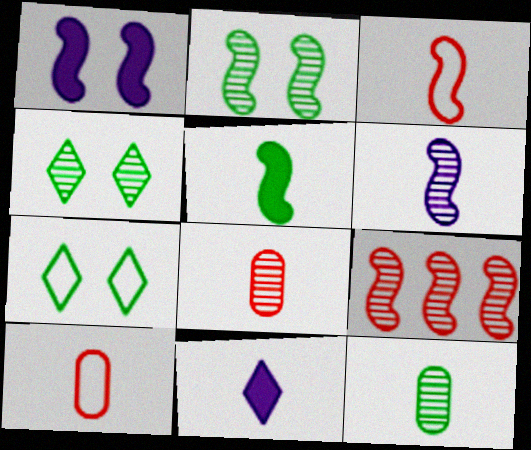[[2, 6, 9], 
[3, 5, 6], 
[3, 11, 12]]